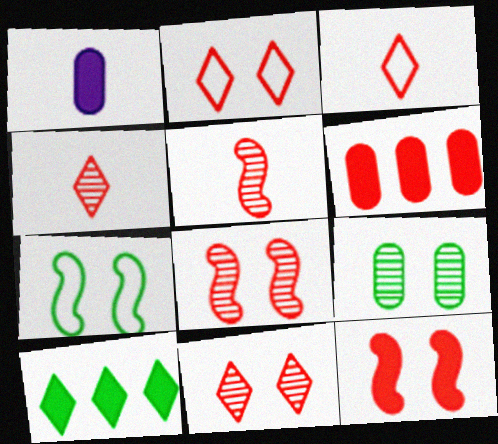[[1, 10, 12], 
[2, 5, 6], 
[3, 6, 8]]